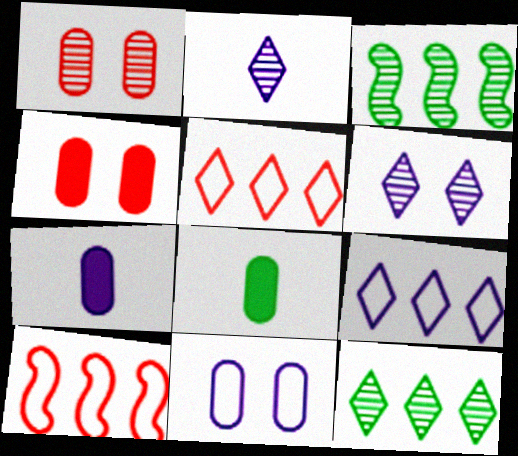[[1, 2, 3], 
[6, 8, 10]]